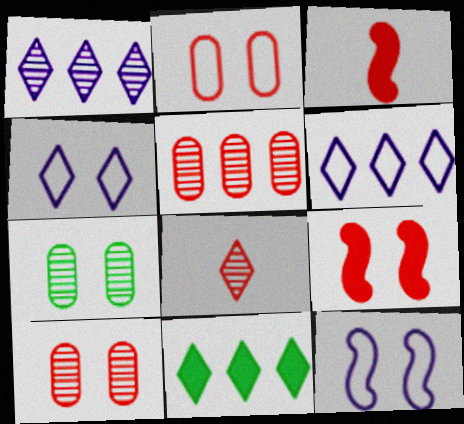[[3, 6, 7], 
[4, 7, 9], 
[4, 8, 11]]